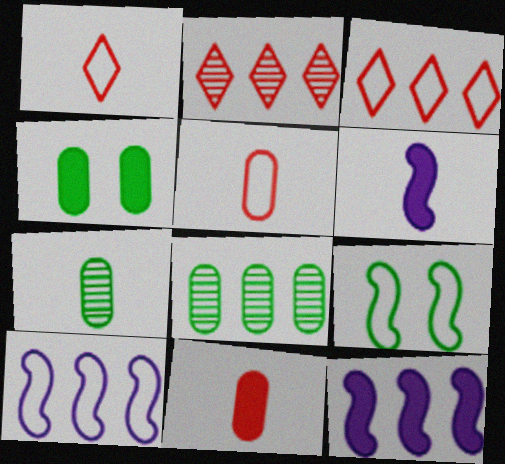[[1, 6, 7], 
[3, 8, 12]]